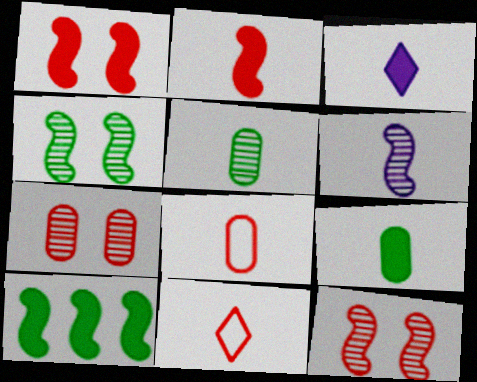[[2, 3, 9], 
[6, 9, 11]]